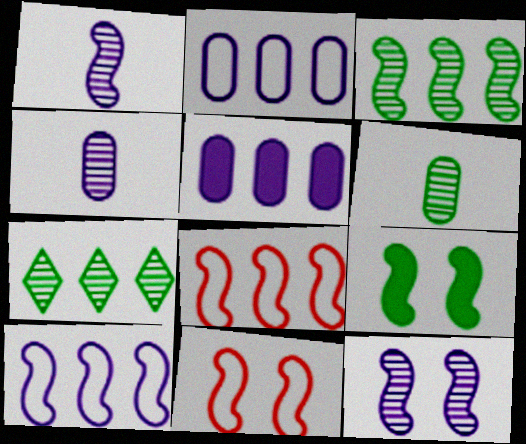[[1, 8, 9], 
[5, 7, 8], 
[9, 11, 12]]